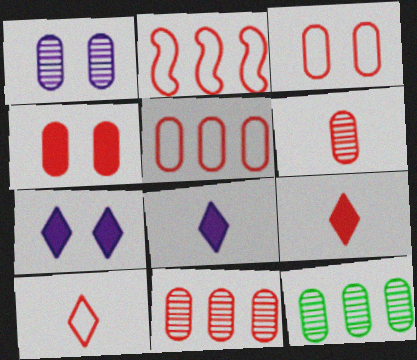[[1, 6, 12], 
[2, 3, 10], 
[4, 5, 6]]